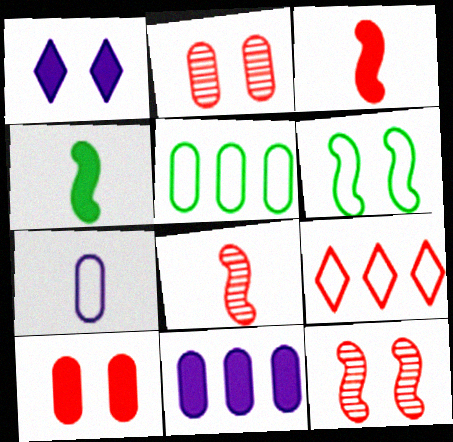[[1, 2, 6], 
[1, 5, 8], 
[2, 3, 9], 
[6, 7, 9], 
[8, 9, 10]]